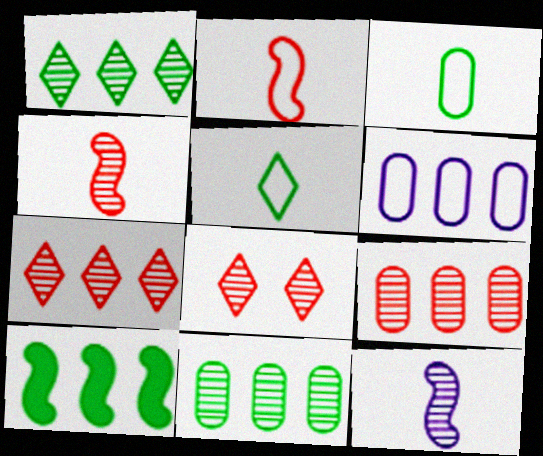[[4, 8, 9], 
[6, 7, 10], 
[8, 11, 12]]